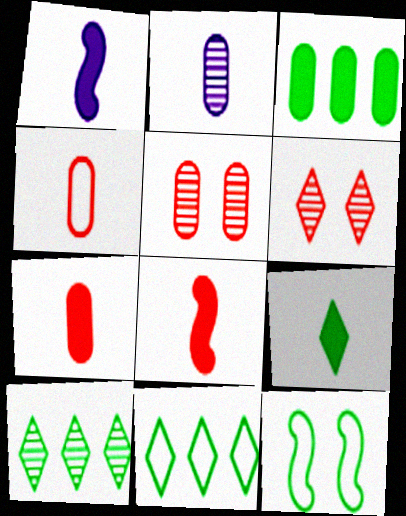[[1, 5, 11], 
[1, 7, 9]]